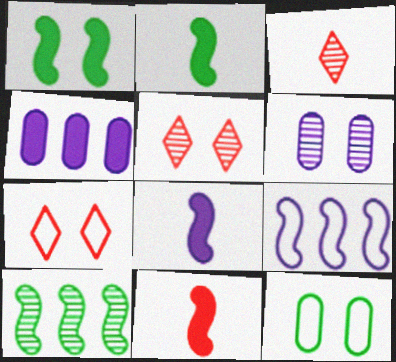[[1, 6, 7], 
[2, 8, 11], 
[3, 6, 10]]